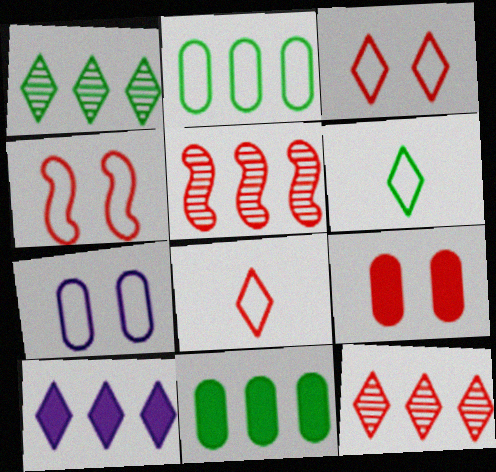[[2, 5, 10], 
[5, 8, 9]]